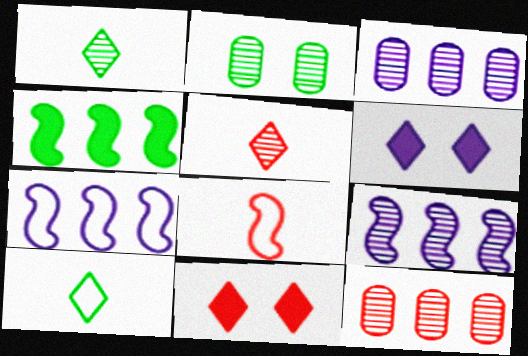[[2, 4, 10], 
[2, 5, 9], 
[8, 11, 12]]